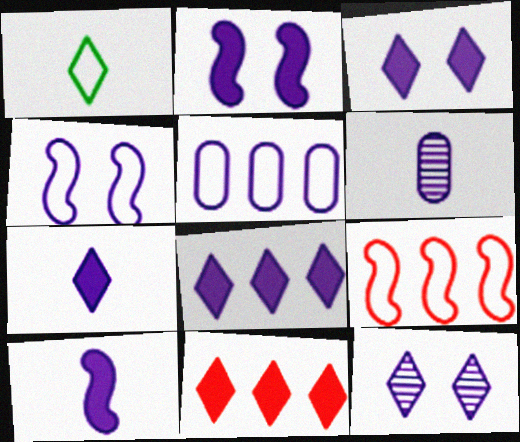[[1, 11, 12], 
[3, 7, 8], 
[4, 6, 8], 
[5, 10, 12]]